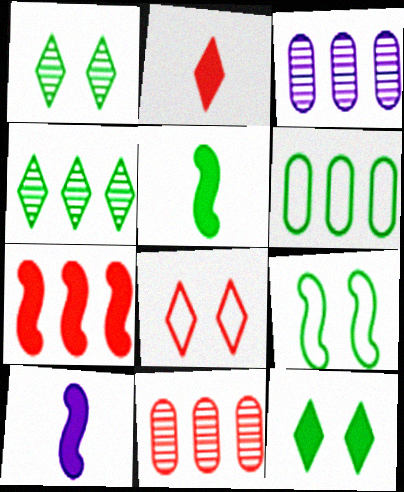[[1, 5, 6], 
[2, 3, 9], 
[3, 5, 8]]